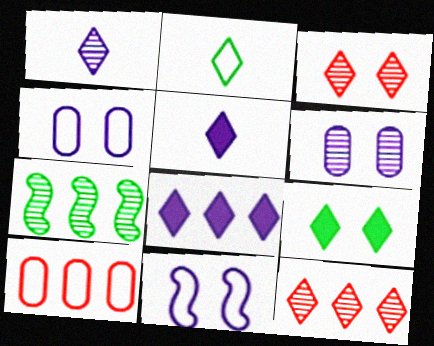[[2, 3, 8], 
[2, 10, 11], 
[7, 8, 10]]